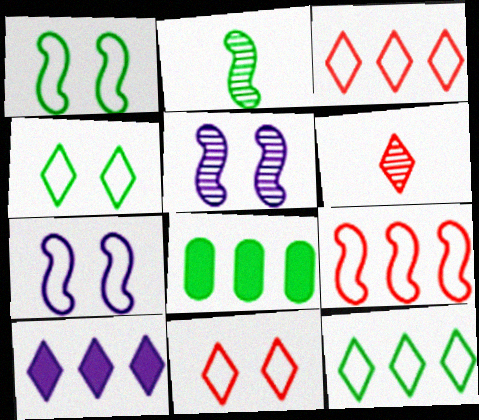[[2, 4, 8], 
[4, 6, 10], 
[6, 7, 8]]